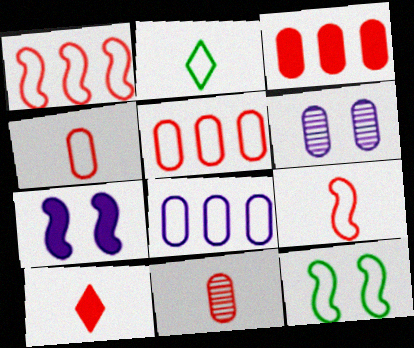[[9, 10, 11]]